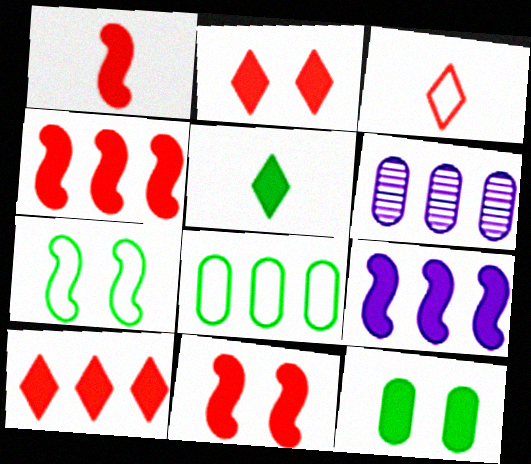[[1, 4, 11]]